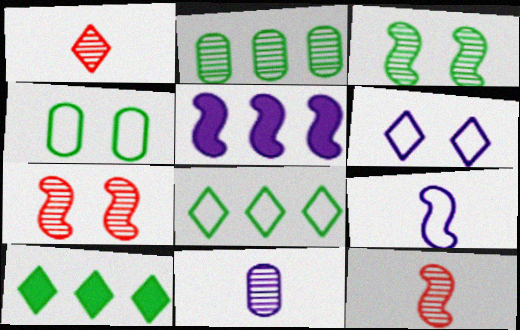[[1, 4, 5], 
[1, 6, 10], 
[5, 6, 11]]